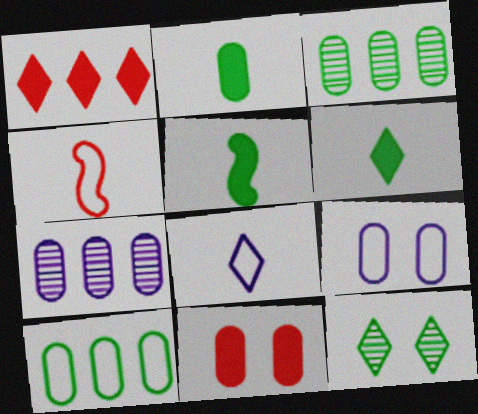[[1, 8, 12], 
[2, 5, 6], 
[5, 10, 12]]